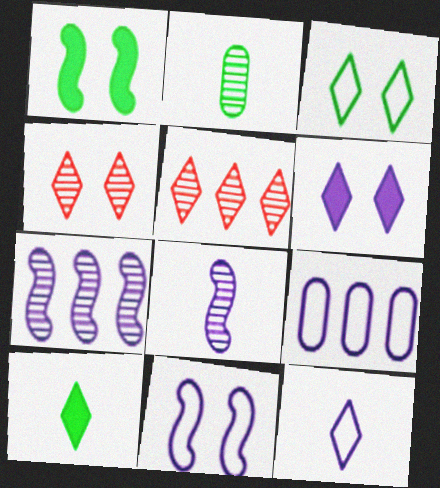[[2, 4, 7], 
[3, 4, 6], 
[6, 8, 9], 
[9, 11, 12]]